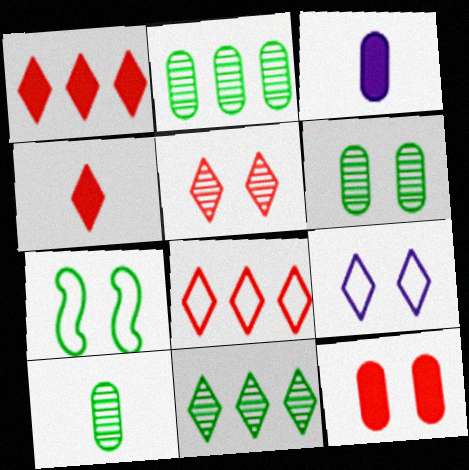[[2, 6, 10], 
[4, 5, 8], 
[4, 9, 11]]